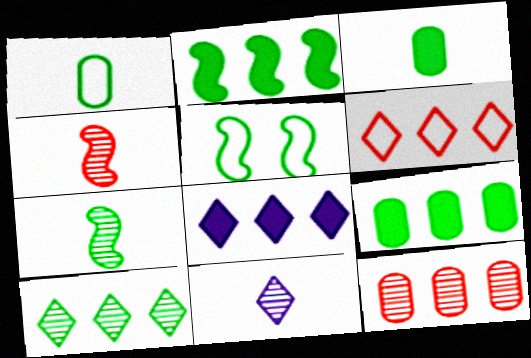[[2, 5, 7], 
[3, 5, 10], 
[6, 8, 10]]